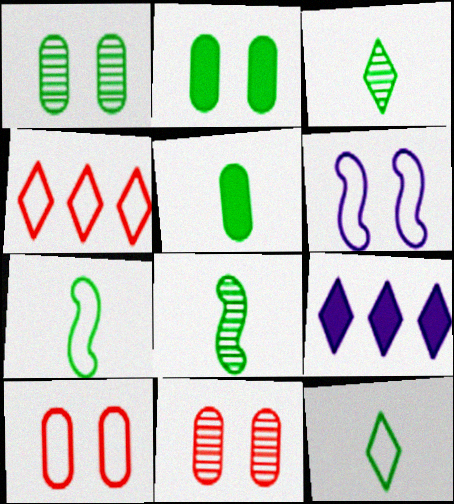[[3, 5, 7], 
[5, 8, 12], 
[7, 9, 11], 
[8, 9, 10]]